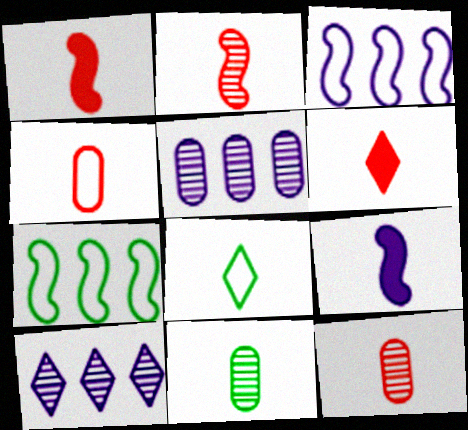[[2, 4, 6], 
[8, 9, 12]]